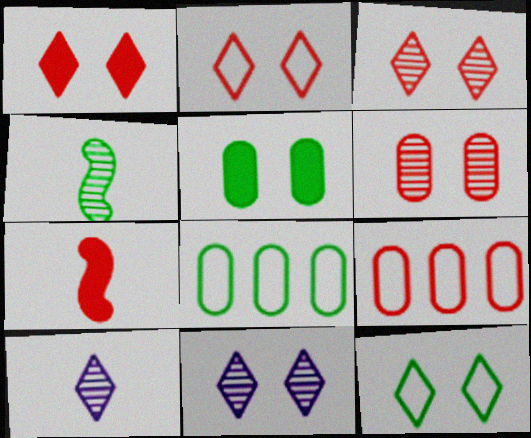[[1, 2, 3], 
[1, 11, 12], 
[3, 7, 9], 
[7, 8, 11]]